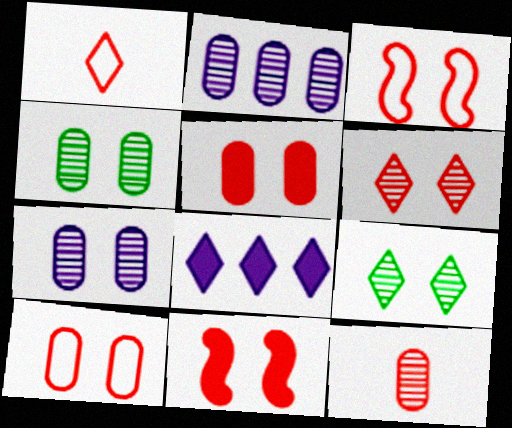[[1, 8, 9], 
[2, 4, 12], 
[3, 5, 6], 
[6, 10, 11]]